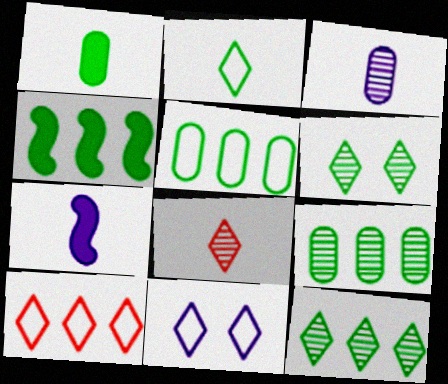[[2, 10, 11], 
[4, 5, 12]]